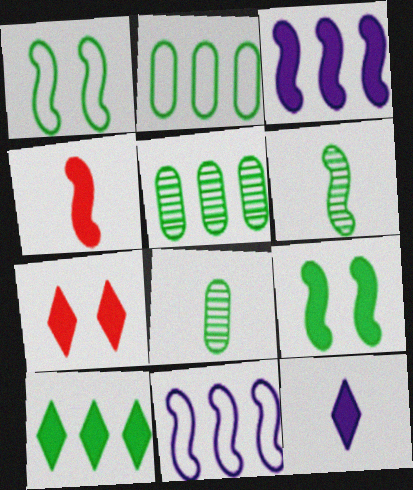[[1, 8, 10], 
[3, 4, 9], 
[7, 8, 11], 
[7, 10, 12]]